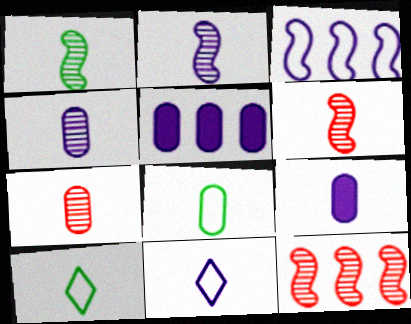[[1, 2, 6], 
[2, 9, 11], 
[6, 9, 10], 
[7, 8, 9]]